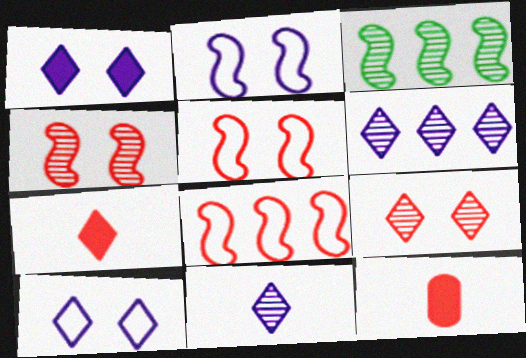[[3, 10, 12], 
[8, 9, 12]]